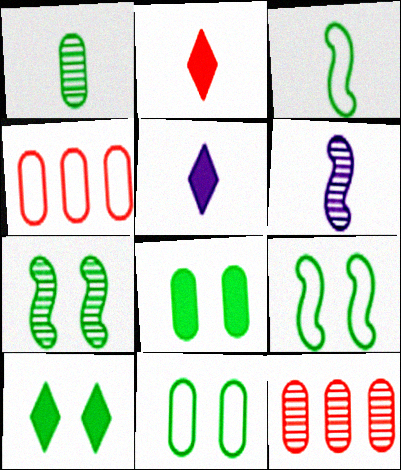[[4, 5, 7], 
[4, 6, 10], 
[5, 9, 12], 
[7, 10, 11]]